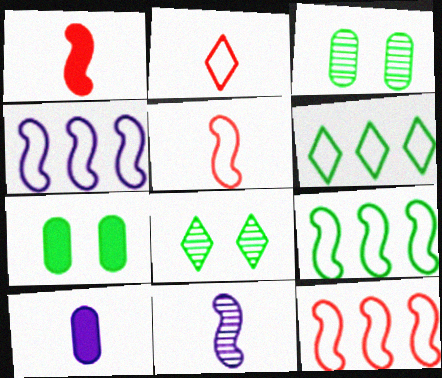[[4, 9, 12], 
[8, 10, 12]]